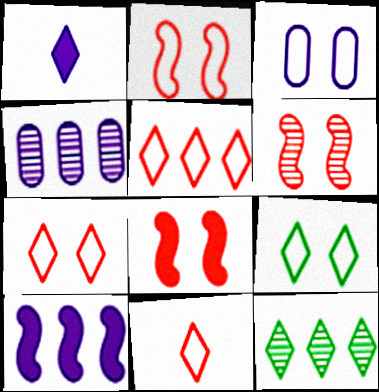[[1, 7, 12], 
[2, 3, 9], 
[2, 6, 8], 
[5, 7, 11]]